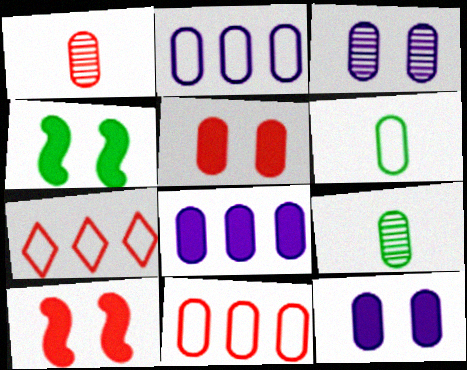[[1, 5, 11], 
[1, 7, 10], 
[2, 5, 9], 
[9, 11, 12]]